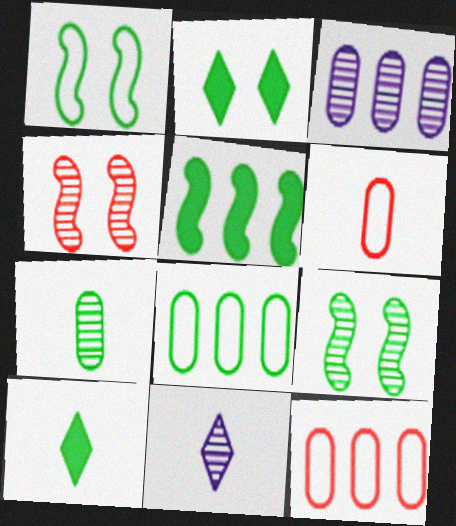[[8, 9, 10]]